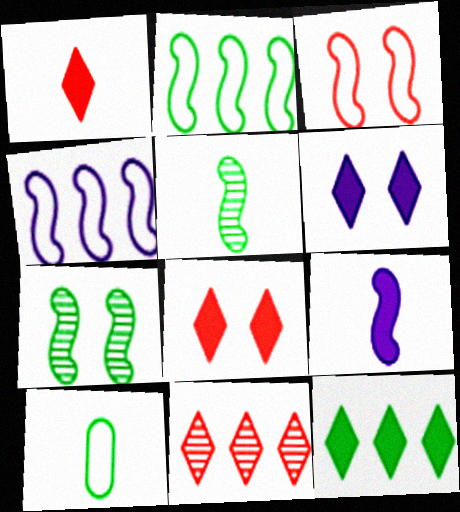[[1, 6, 12], 
[7, 10, 12]]